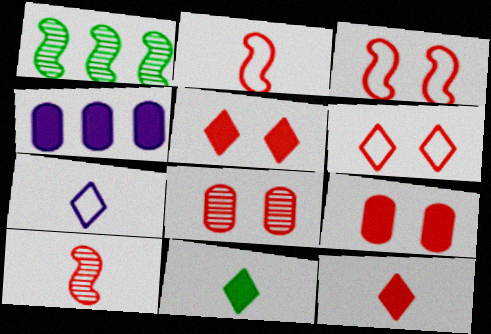[[1, 7, 9], 
[3, 5, 8]]